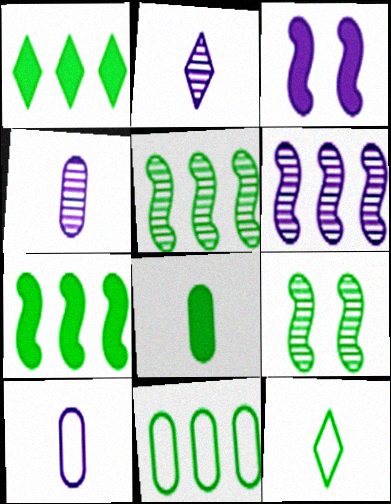[[1, 5, 11]]